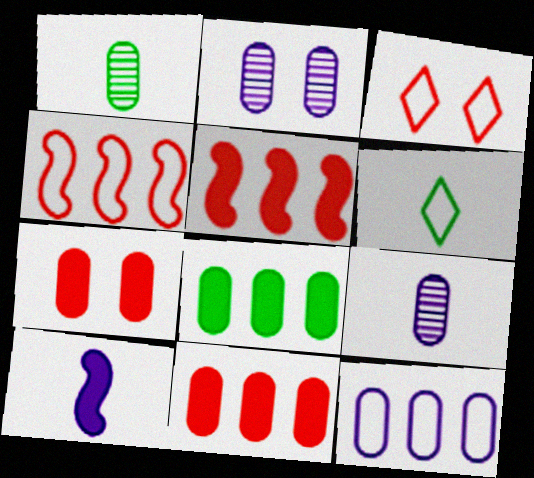[[1, 7, 12], 
[2, 5, 6]]